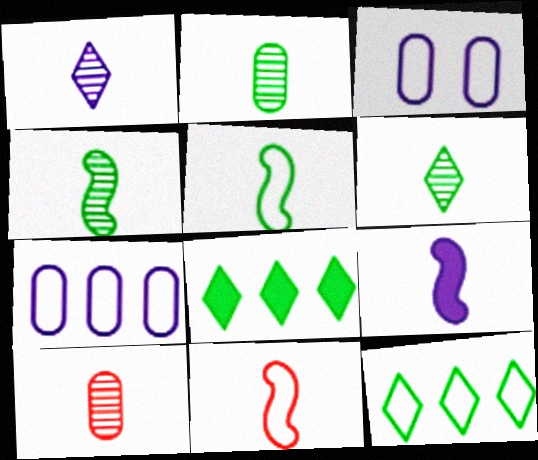[[1, 4, 10], 
[2, 4, 6], 
[3, 11, 12], 
[4, 9, 11]]